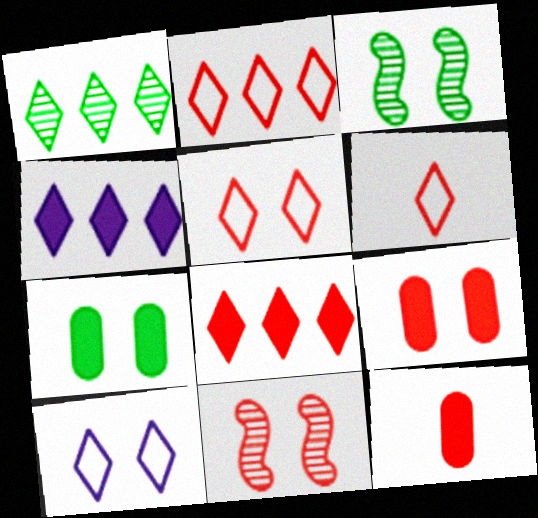[[1, 2, 4], 
[2, 5, 6], 
[2, 11, 12], 
[3, 9, 10], 
[5, 9, 11], 
[7, 10, 11]]